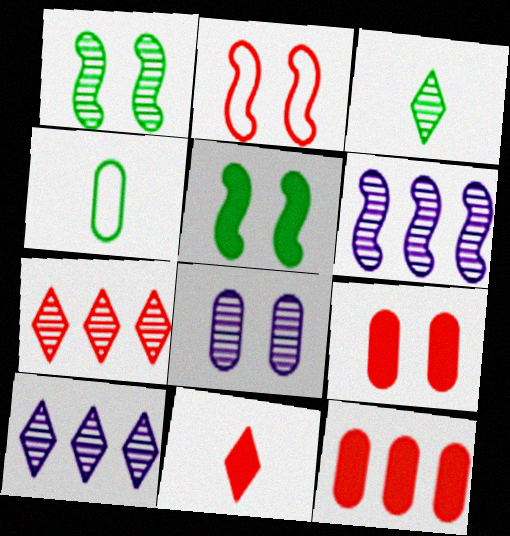[[4, 8, 12]]